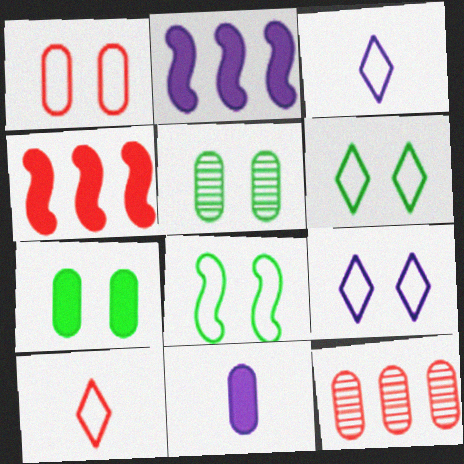[[1, 8, 9], 
[2, 5, 10], 
[3, 4, 5]]